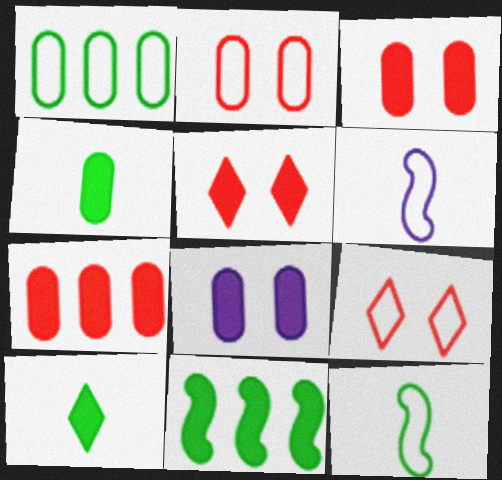[[1, 6, 9], 
[4, 7, 8]]